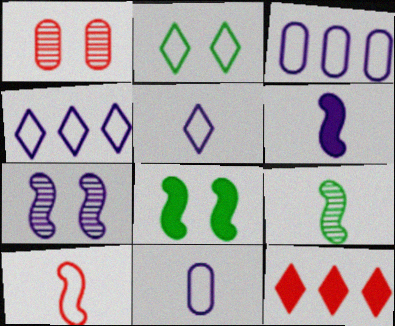[[1, 10, 12], 
[2, 3, 10], 
[6, 9, 10]]